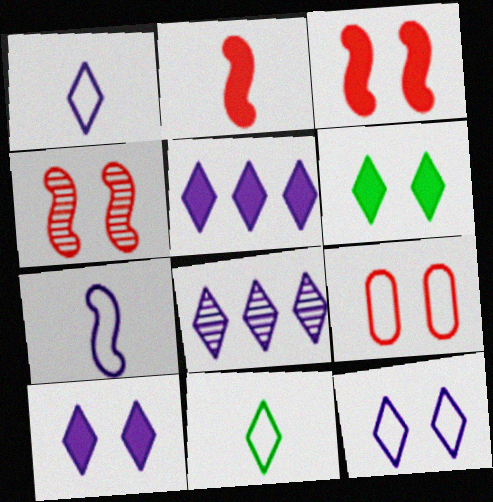[[1, 8, 10]]